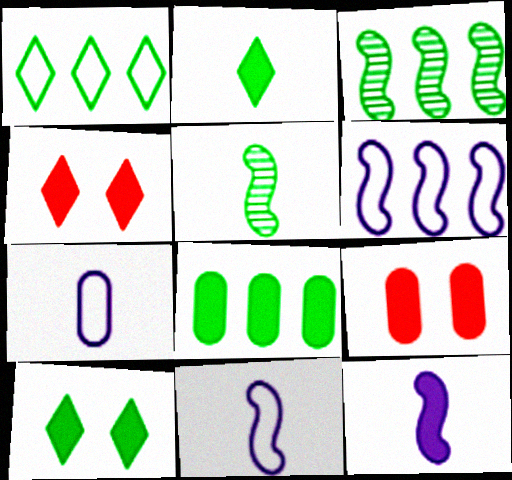[[1, 3, 8], 
[3, 4, 7], 
[4, 8, 12]]